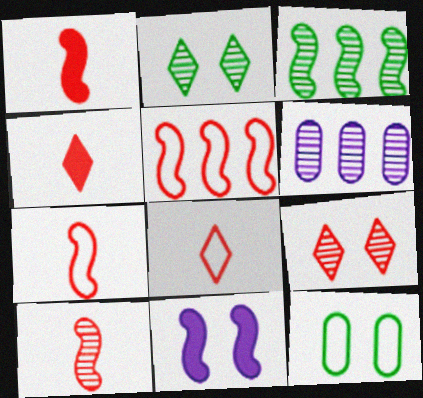[[1, 7, 10], 
[2, 6, 10], 
[3, 7, 11], 
[9, 11, 12]]